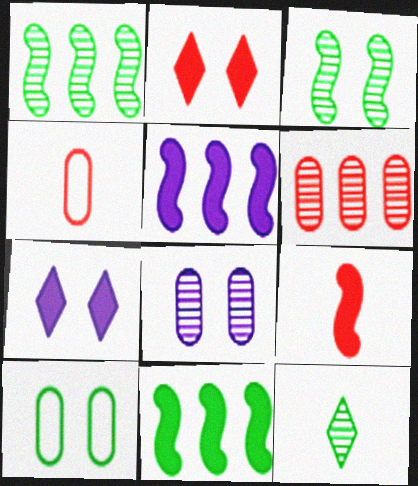[[1, 4, 7], 
[10, 11, 12]]